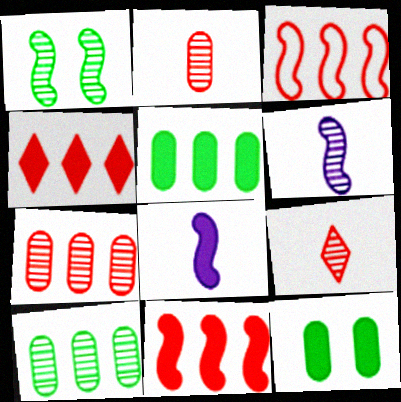[[1, 3, 8], 
[3, 4, 7], 
[4, 8, 12]]